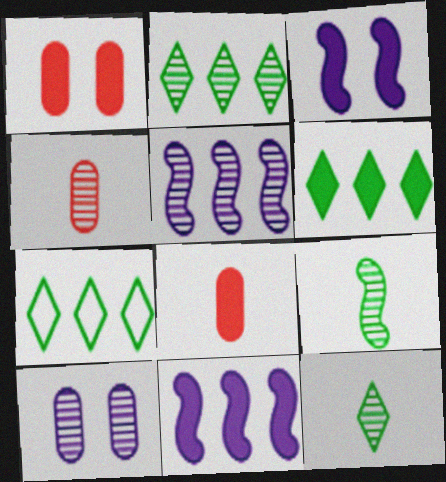[[2, 6, 7], 
[3, 4, 7], 
[3, 6, 8]]